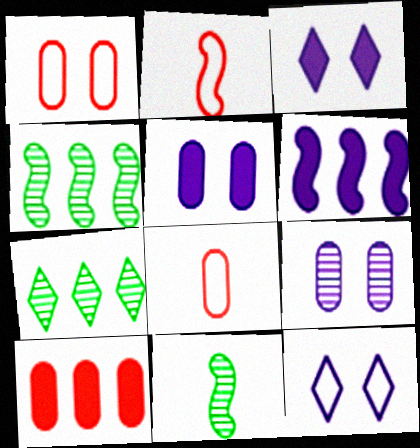[[2, 5, 7], 
[3, 4, 8], 
[10, 11, 12]]